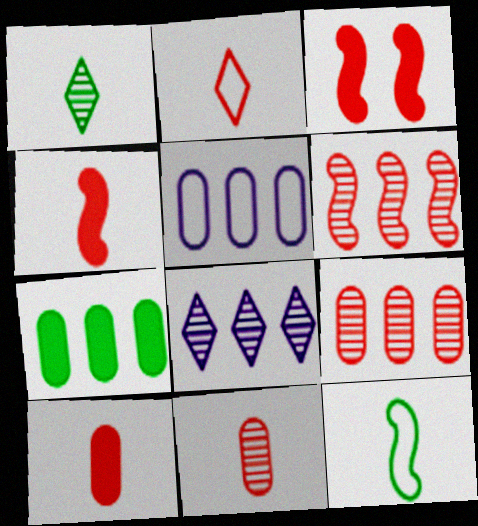[[1, 3, 5], 
[2, 3, 9], 
[2, 4, 11], 
[5, 7, 9]]